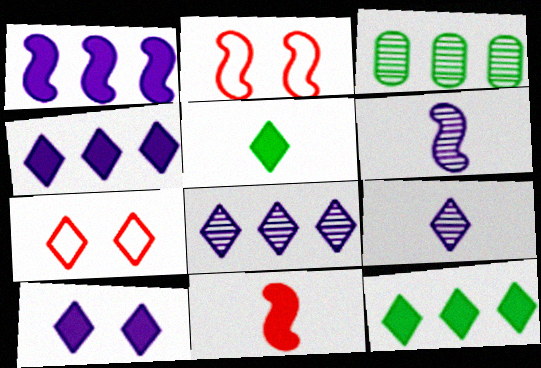[[5, 7, 8], 
[7, 9, 12]]